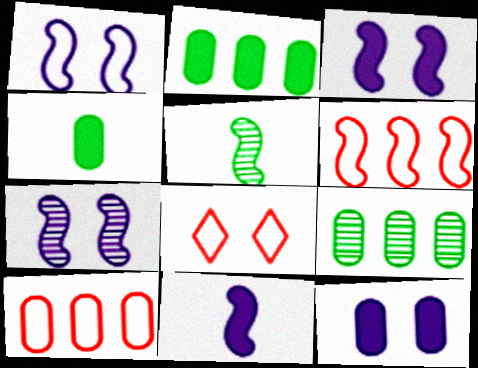[[1, 3, 7], 
[3, 5, 6], 
[8, 9, 11]]